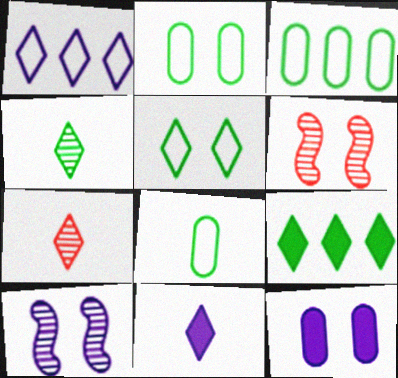[[2, 3, 8], 
[3, 6, 11], 
[4, 5, 9], 
[5, 6, 12]]